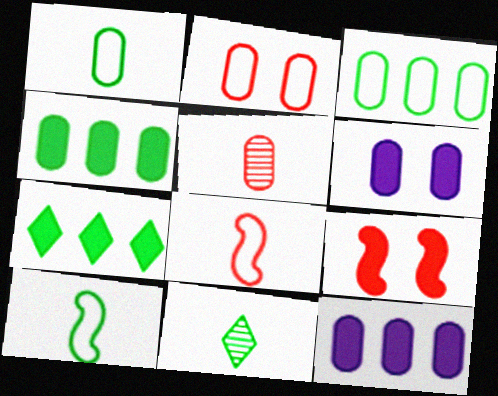[[3, 5, 6]]